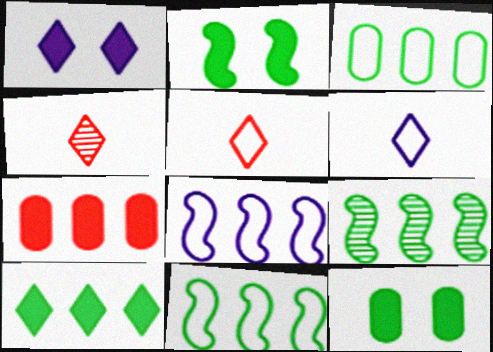[[3, 9, 10], 
[4, 8, 12]]